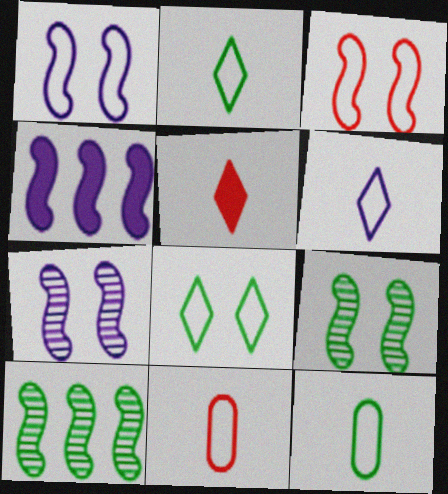[]